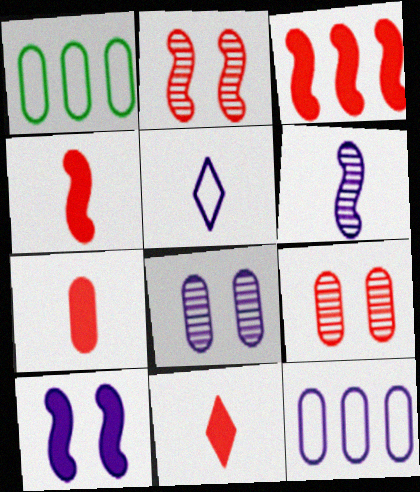[[1, 7, 8], 
[4, 7, 11]]